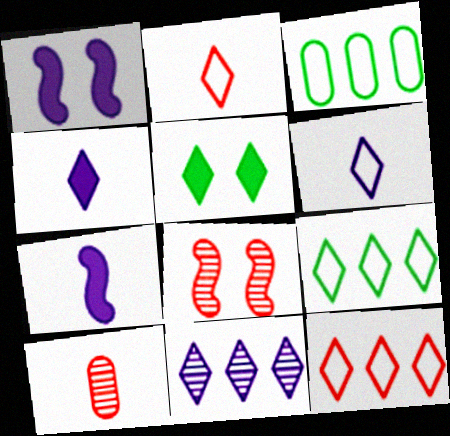[[1, 9, 10], 
[2, 5, 11], 
[3, 4, 8]]